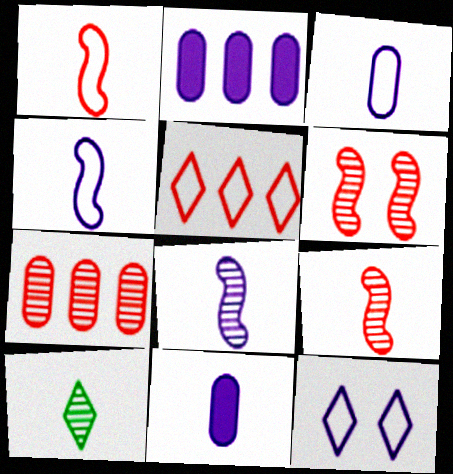[[1, 10, 11], 
[2, 8, 12]]